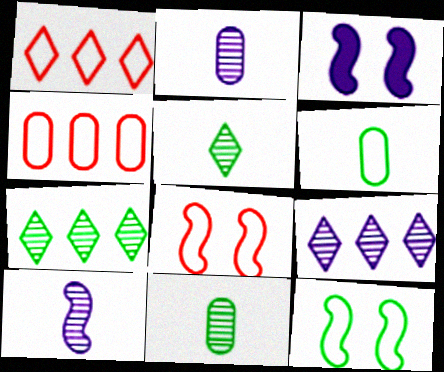[[1, 3, 11], 
[3, 4, 5]]